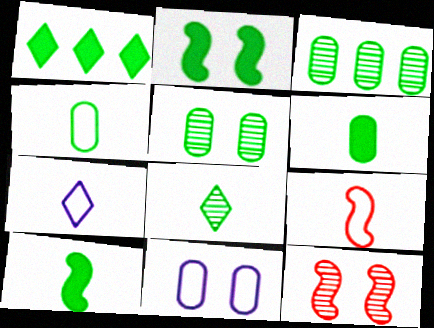[[1, 2, 6], 
[4, 7, 9], 
[4, 8, 10]]